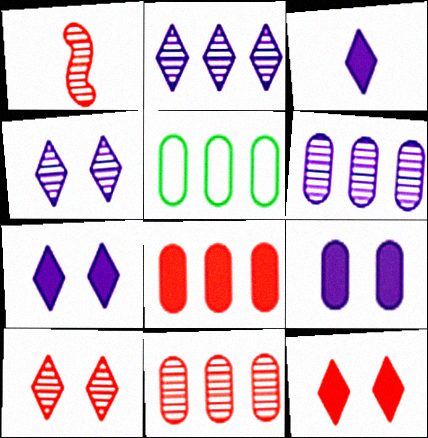[[1, 5, 7], 
[1, 10, 11], 
[5, 6, 8]]